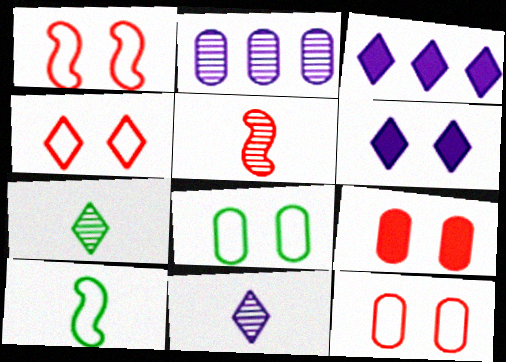[[1, 4, 12], 
[3, 4, 7], 
[3, 5, 8]]